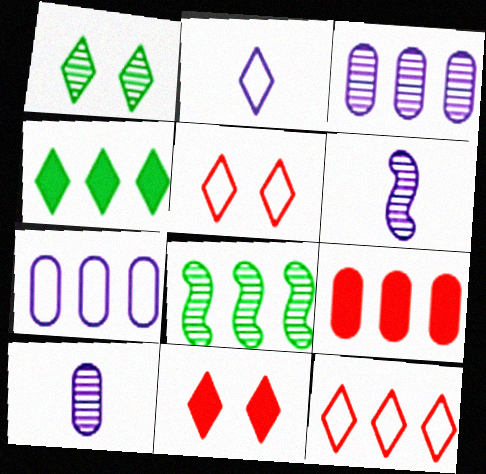[]